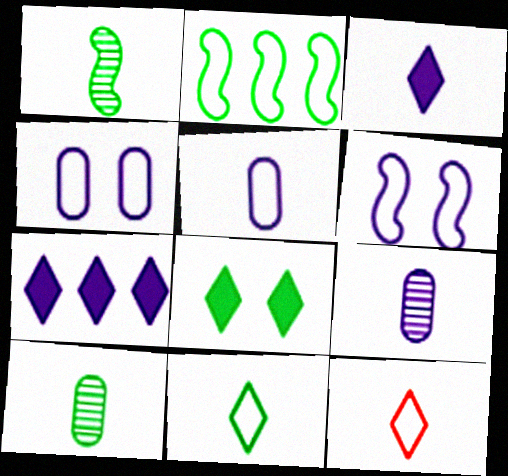[[2, 4, 12], 
[2, 8, 10], 
[6, 7, 9]]